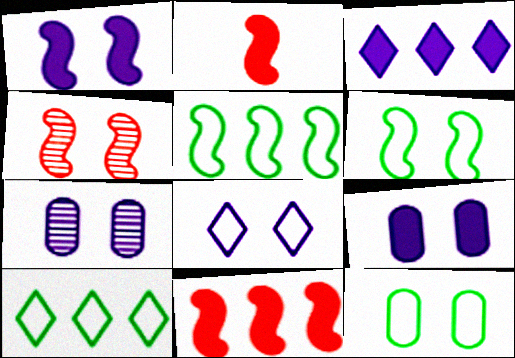[[1, 4, 6], 
[1, 7, 8], 
[2, 7, 10]]